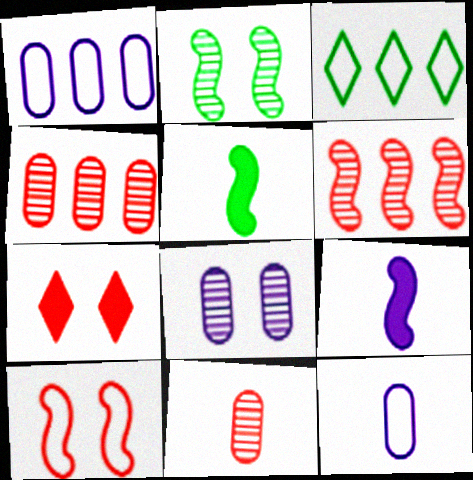[[3, 10, 12]]